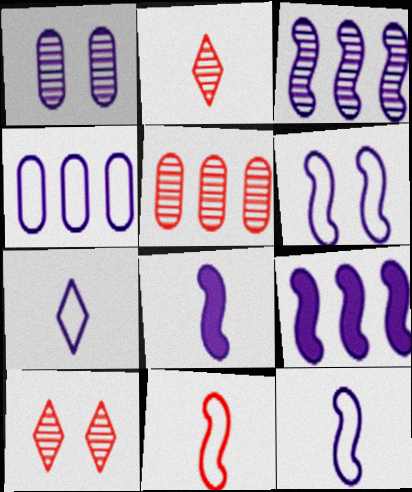[[1, 7, 9], 
[3, 6, 8], 
[4, 6, 7]]